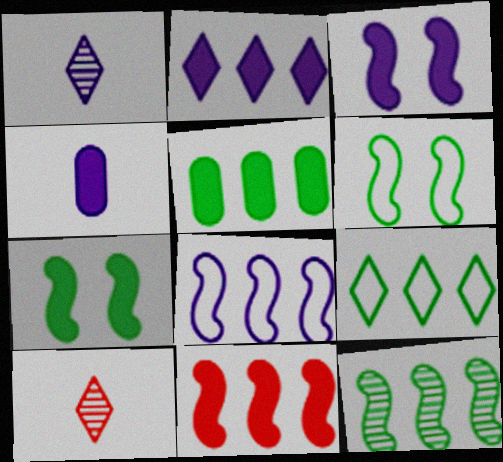[[2, 3, 4], 
[2, 5, 11], 
[5, 9, 12], 
[8, 11, 12]]